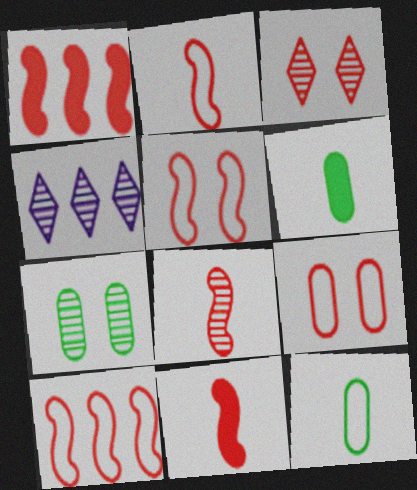[[1, 5, 8], 
[2, 5, 10], 
[2, 8, 11], 
[4, 5, 6], 
[4, 7, 8]]